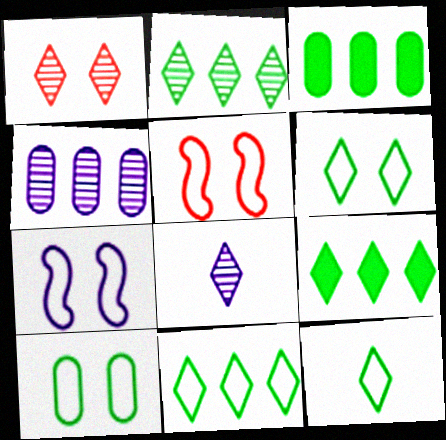[[1, 2, 8], 
[2, 9, 11], 
[3, 5, 8], 
[6, 11, 12]]